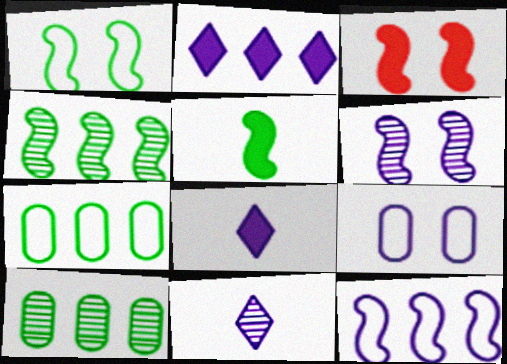[[1, 3, 6], 
[1, 4, 5], 
[3, 7, 11]]